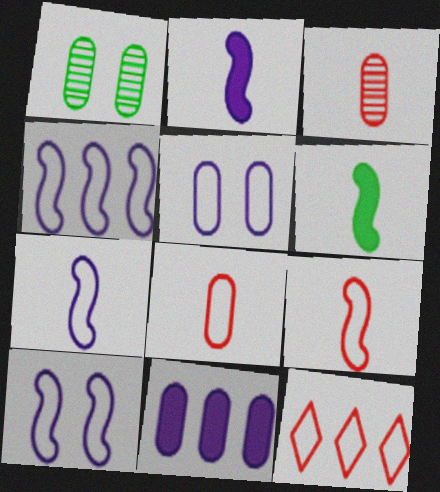[[1, 2, 12], 
[1, 8, 11], 
[4, 7, 10]]